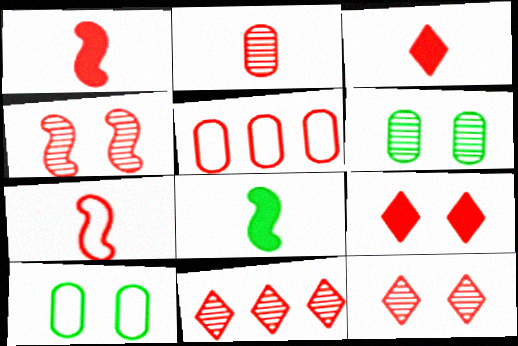[[1, 5, 12], 
[2, 3, 7], 
[2, 4, 11], 
[3, 4, 5]]